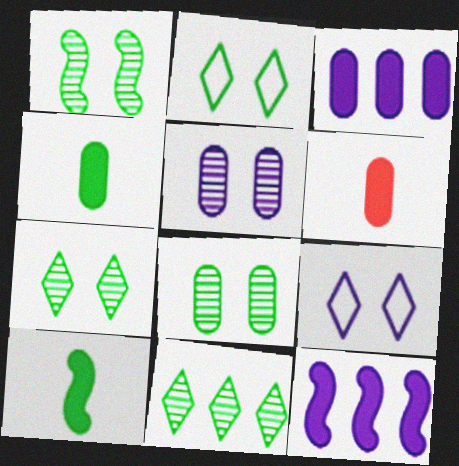[[1, 7, 8]]